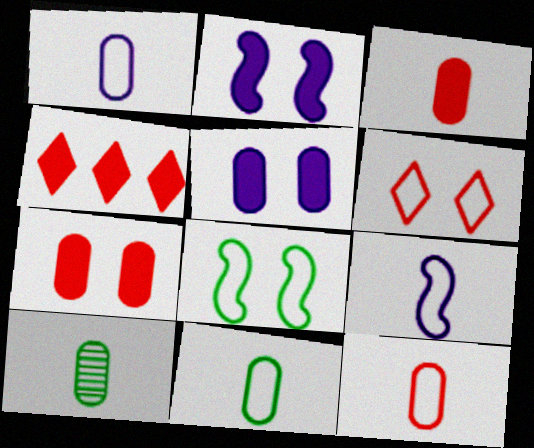[[1, 3, 10], 
[1, 11, 12]]